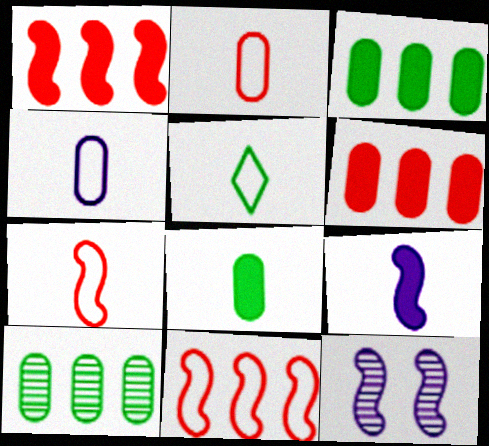[[4, 5, 7], 
[5, 6, 12]]